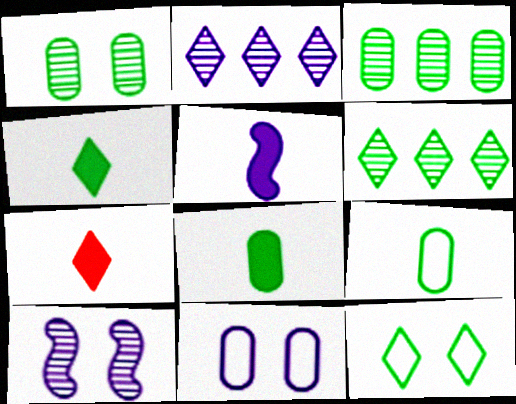[[2, 5, 11], 
[2, 7, 12], 
[4, 6, 12], 
[5, 7, 8]]